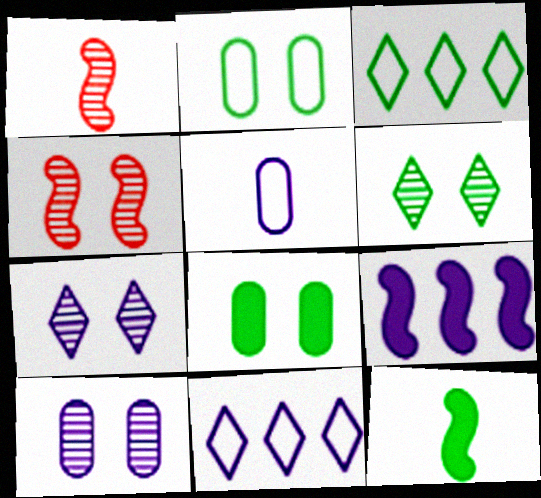[[1, 8, 11], 
[4, 6, 10], 
[5, 7, 9]]